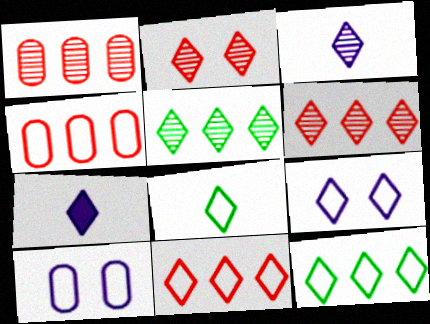[[2, 3, 5], 
[2, 7, 12], 
[8, 9, 11]]